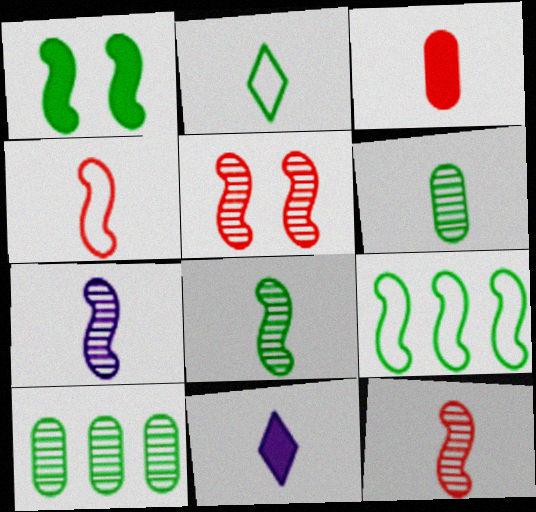[[1, 2, 10], 
[1, 8, 9], 
[2, 3, 7], 
[4, 6, 11], 
[7, 8, 12]]